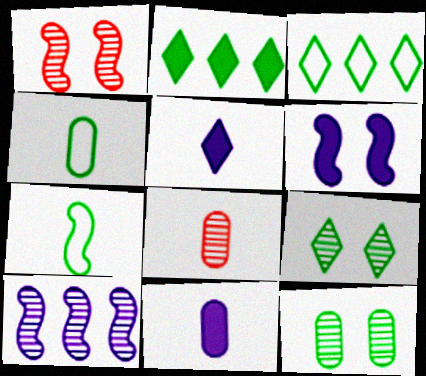[[1, 3, 11], 
[2, 7, 12], 
[3, 6, 8], 
[4, 8, 11], 
[5, 7, 8], 
[8, 9, 10]]